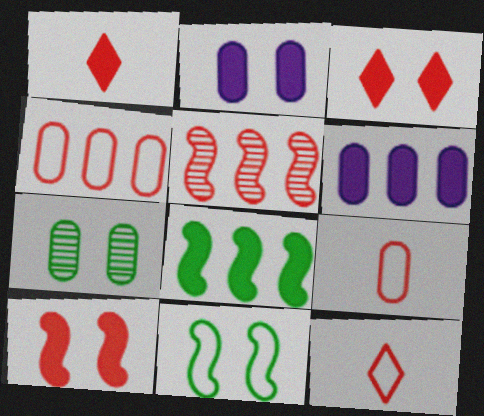[[1, 2, 8], 
[3, 5, 9], 
[6, 7, 9]]